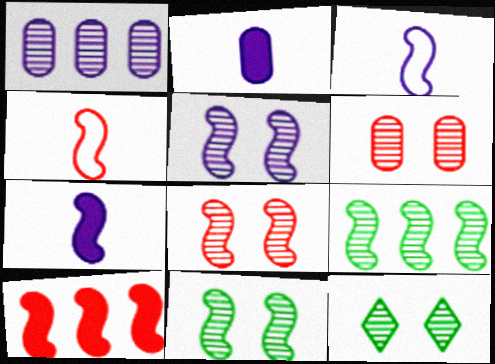[[3, 10, 11], 
[4, 8, 10], 
[5, 6, 12], 
[5, 8, 11]]